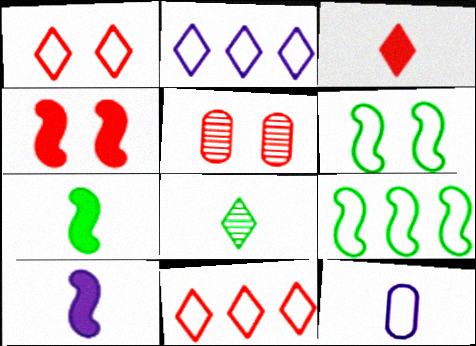[[1, 4, 5], 
[1, 9, 12], 
[2, 5, 7], 
[6, 11, 12]]